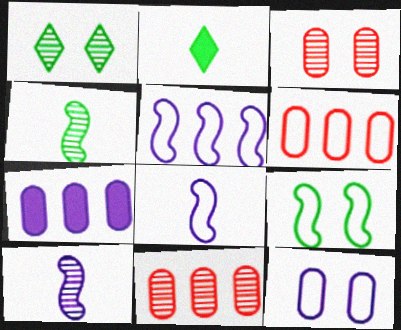[[1, 10, 11], 
[2, 3, 5]]